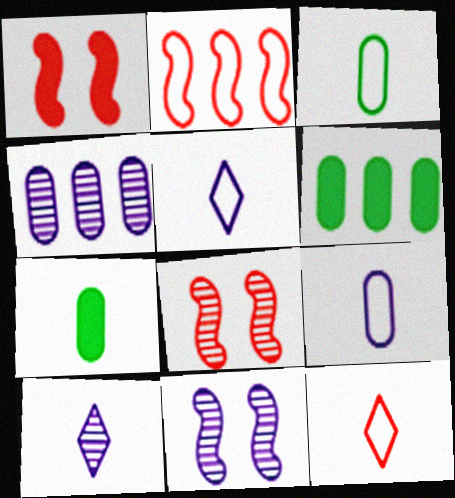[[4, 10, 11], 
[5, 6, 8], 
[6, 11, 12]]